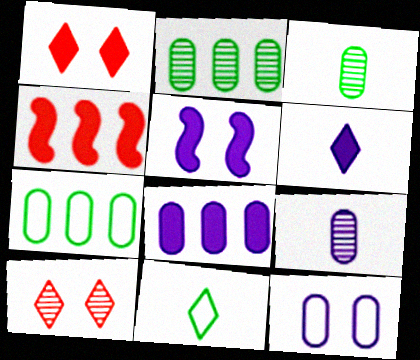[[5, 6, 8], 
[8, 9, 12]]